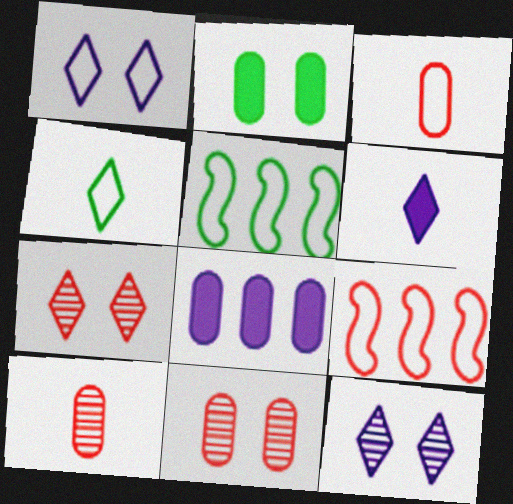[[1, 3, 5], 
[5, 6, 11]]